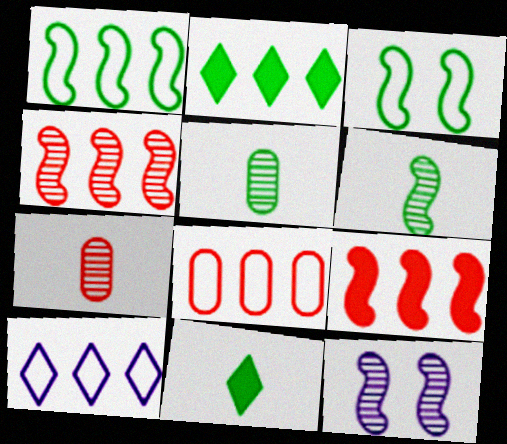[[1, 8, 10], 
[2, 3, 5], 
[4, 6, 12], 
[8, 11, 12]]